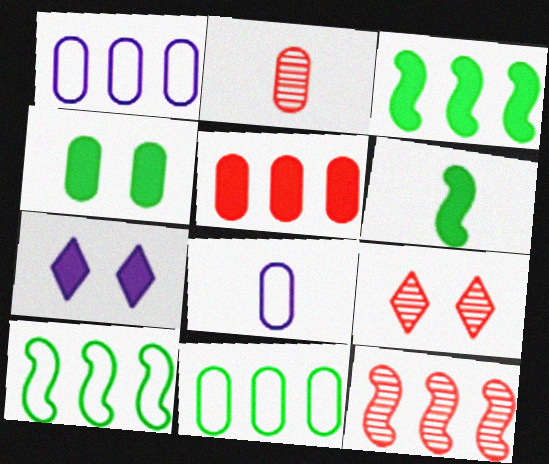[[1, 2, 4], 
[1, 6, 9], 
[2, 7, 10], 
[2, 9, 12], 
[3, 8, 9], 
[5, 6, 7]]